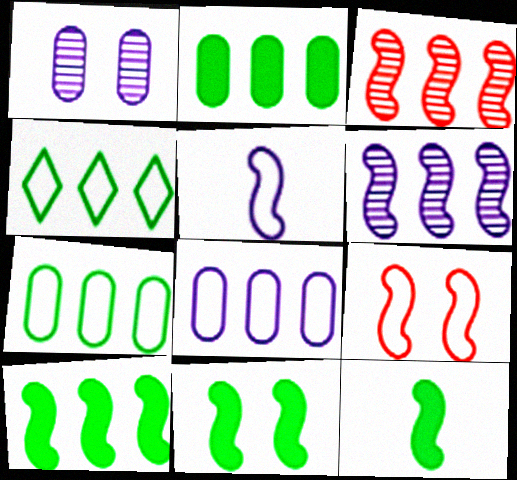[[3, 5, 11], 
[6, 9, 12], 
[10, 11, 12]]